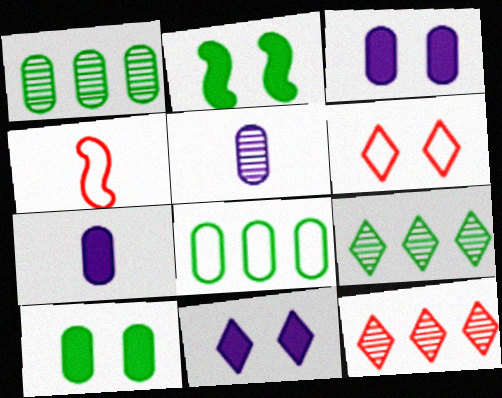[[1, 4, 11], 
[3, 4, 9]]